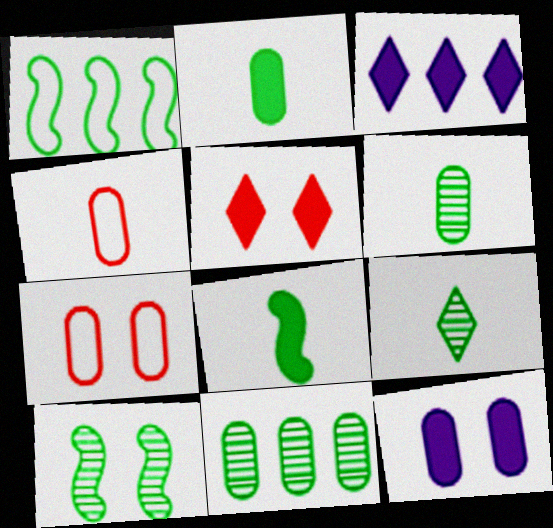[[1, 8, 10], 
[3, 4, 10], 
[4, 11, 12], 
[9, 10, 11]]